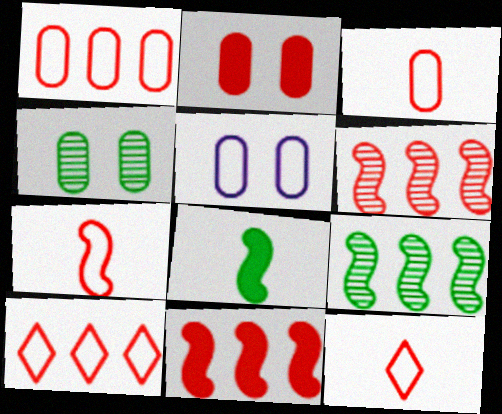[[2, 4, 5], 
[2, 6, 12], 
[3, 7, 12]]